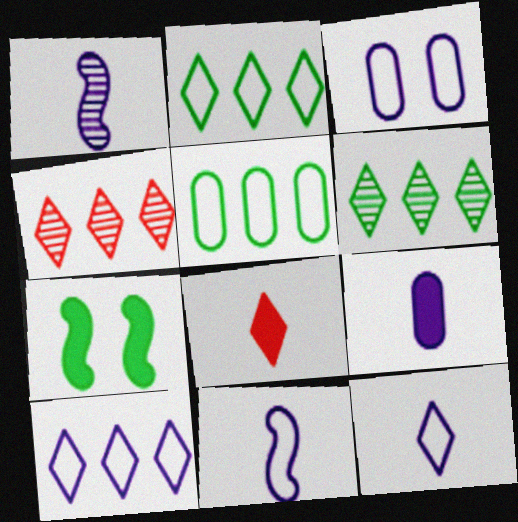[[1, 9, 12], 
[3, 10, 11]]